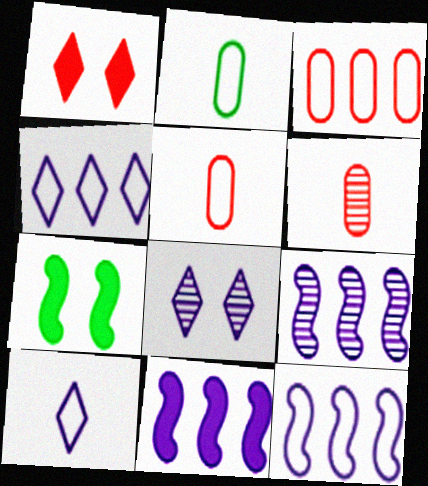[[1, 2, 9], 
[4, 6, 7], 
[9, 11, 12]]